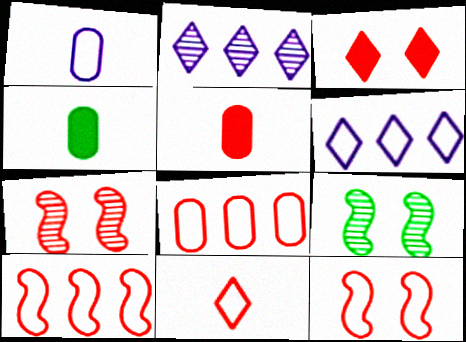[[2, 4, 12], 
[4, 6, 7], 
[5, 6, 9], 
[8, 11, 12]]